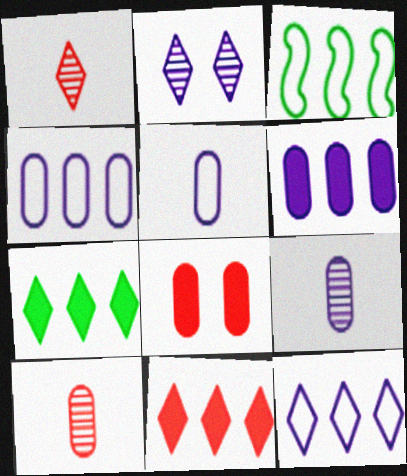[]